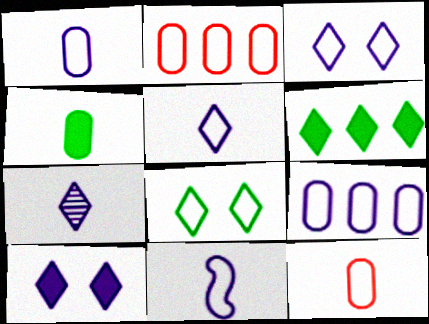[[1, 5, 11], 
[2, 8, 11], 
[3, 9, 11]]